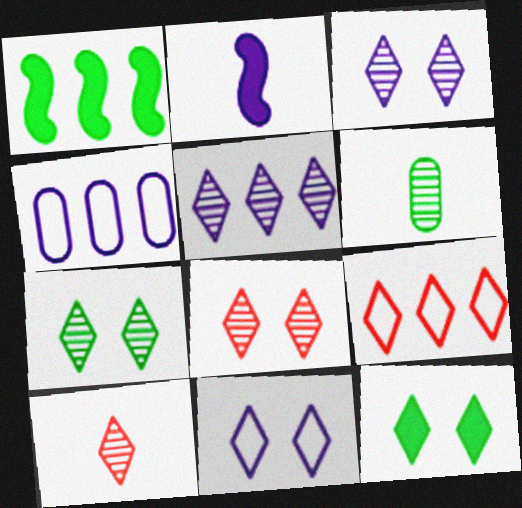[[2, 3, 4], 
[3, 7, 8], 
[5, 7, 10], 
[8, 11, 12]]